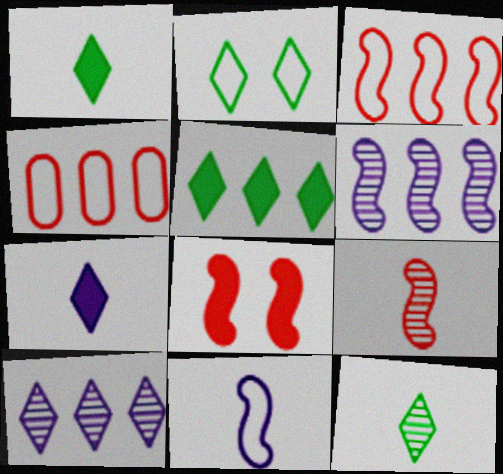[[2, 4, 11], 
[2, 5, 12], 
[3, 8, 9], 
[4, 5, 6]]